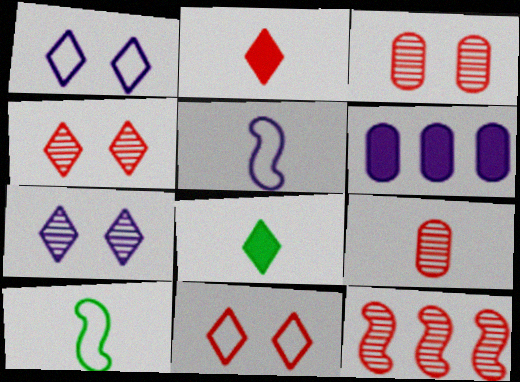[[4, 6, 10], 
[4, 9, 12], 
[5, 6, 7], 
[5, 8, 9]]